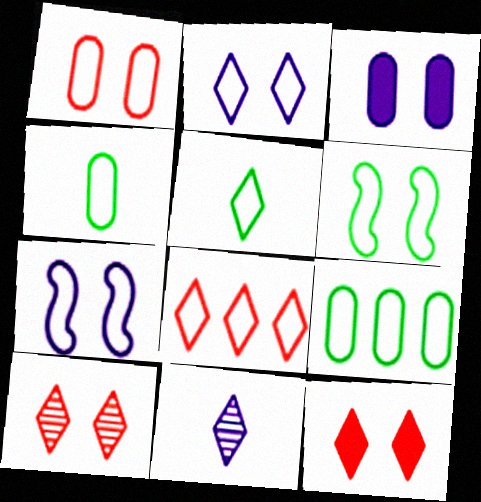[[1, 2, 6], 
[2, 5, 8], 
[3, 6, 10], 
[4, 7, 8], 
[5, 6, 9]]